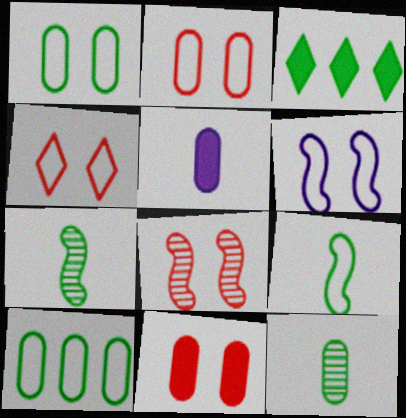[[1, 3, 7], 
[1, 4, 6], 
[4, 8, 11]]